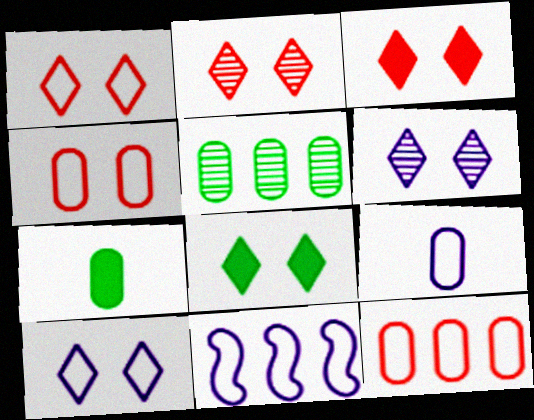[[1, 2, 3], 
[1, 6, 8], 
[2, 7, 11], 
[2, 8, 10], 
[9, 10, 11]]